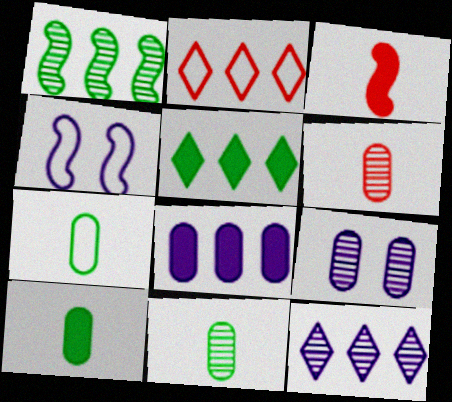[[1, 2, 8], 
[1, 3, 4], 
[2, 4, 7], 
[2, 5, 12], 
[4, 5, 6], 
[7, 10, 11]]